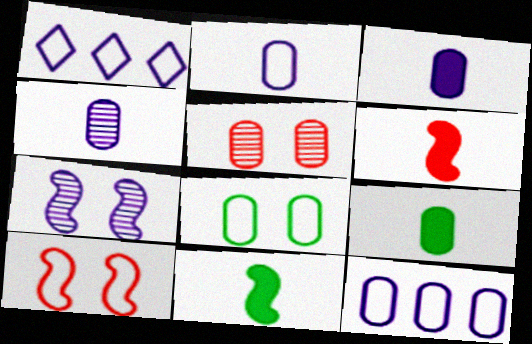[[1, 3, 7], 
[1, 5, 11], 
[2, 3, 4], 
[5, 9, 12]]